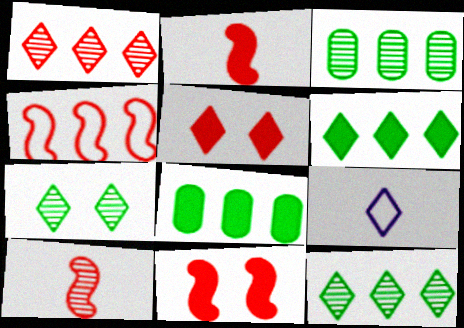[[3, 9, 11], 
[4, 10, 11], 
[5, 9, 12]]